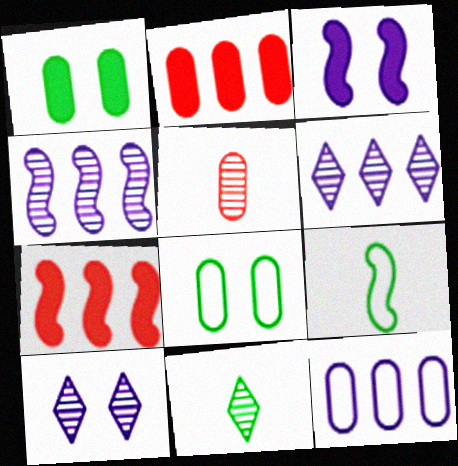[[1, 5, 12], 
[2, 9, 10]]